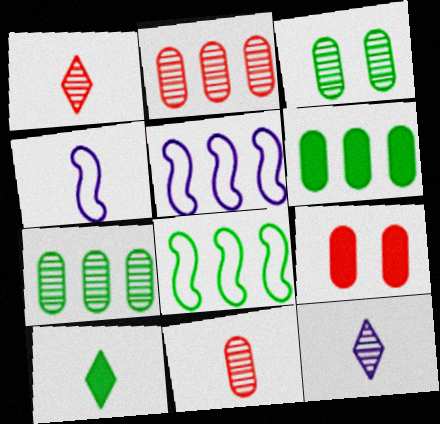[[3, 8, 10], 
[4, 10, 11], 
[8, 9, 12]]